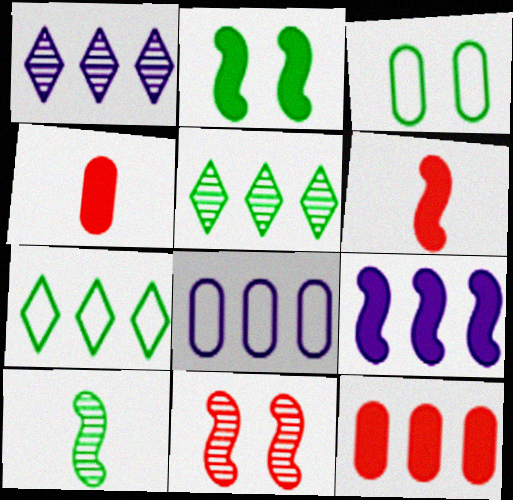[[1, 3, 6], 
[1, 8, 9], 
[2, 6, 9]]